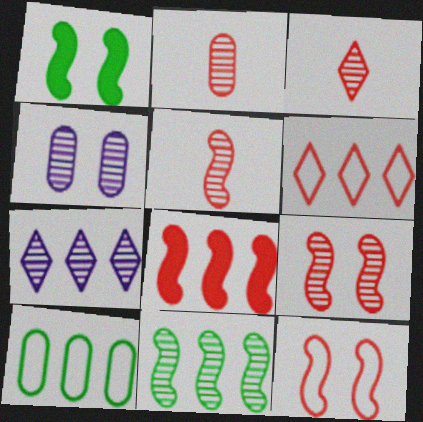[[2, 3, 5], 
[3, 4, 11], 
[5, 8, 12], 
[7, 8, 10]]